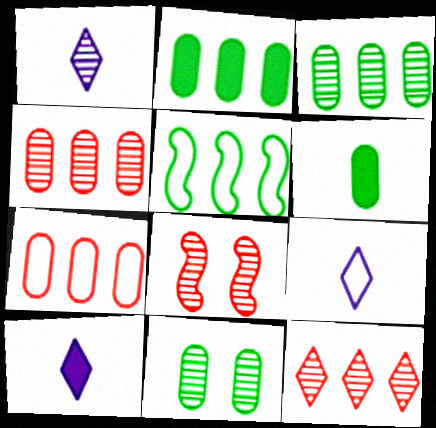[[1, 3, 8], 
[1, 9, 10], 
[2, 8, 9]]